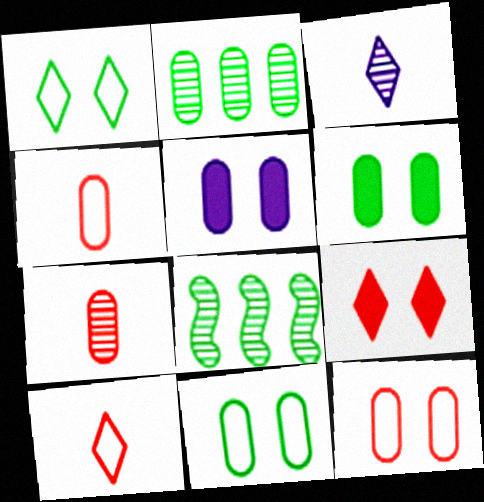[[2, 4, 5], 
[5, 8, 10]]